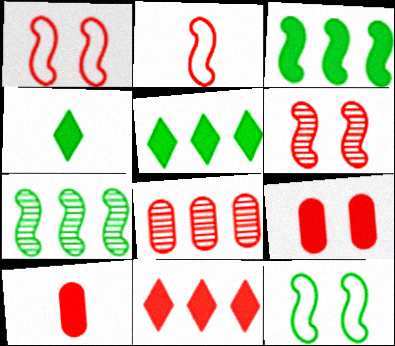[]